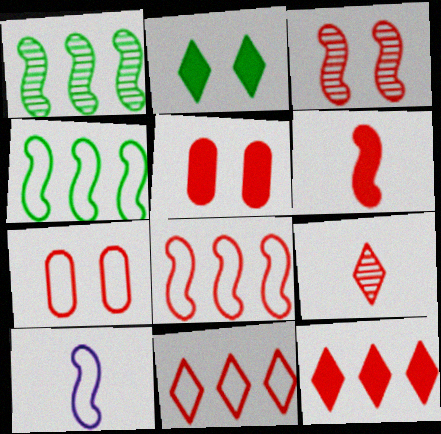[[3, 6, 8], 
[5, 6, 12], 
[5, 8, 9]]